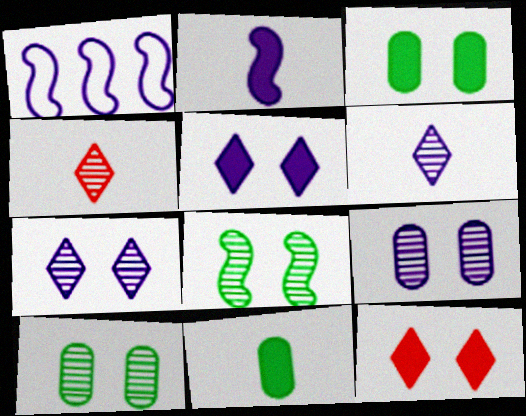[[1, 3, 4]]